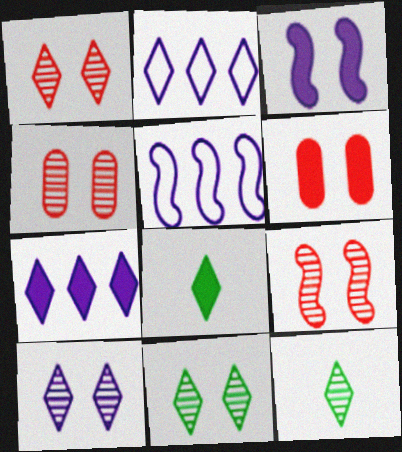[[1, 2, 8], 
[1, 4, 9], 
[1, 10, 11], 
[4, 5, 8], 
[5, 6, 12]]